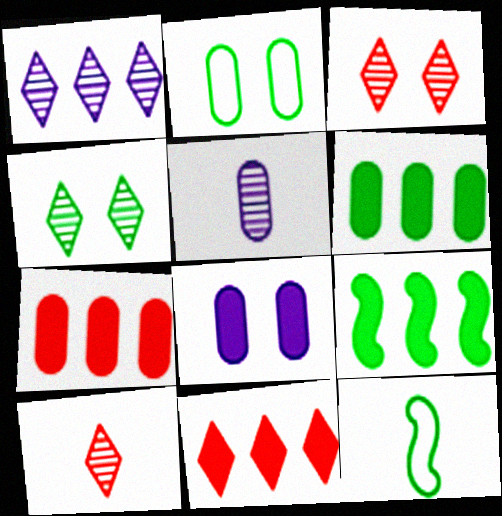[[1, 4, 10], 
[2, 5, 7], 
[4, 6, 12]]